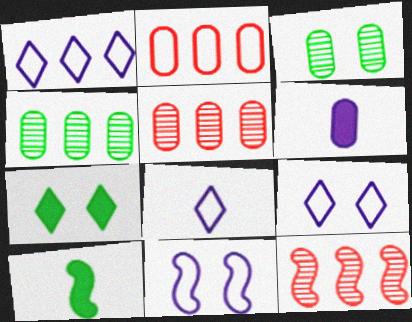[[1, 8, 9], 
[2, 3, 6], 
[5, 9, 10], 
[10, 11, 12]]